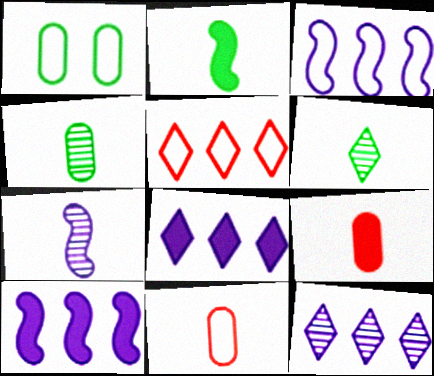[]